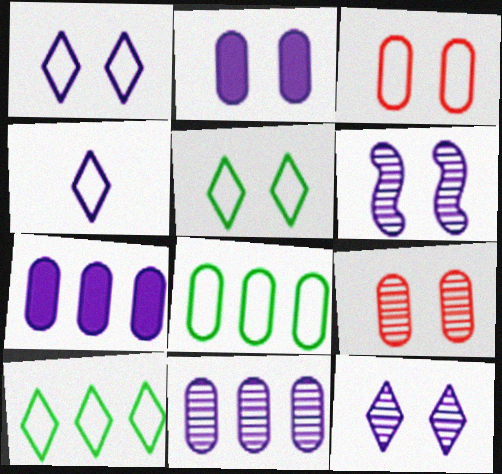[[1, 2, 6], 
[4, 6, 7]]